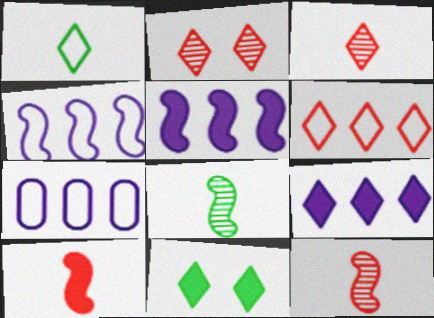[[1, 2, 9], 
[7, 11, 12]]